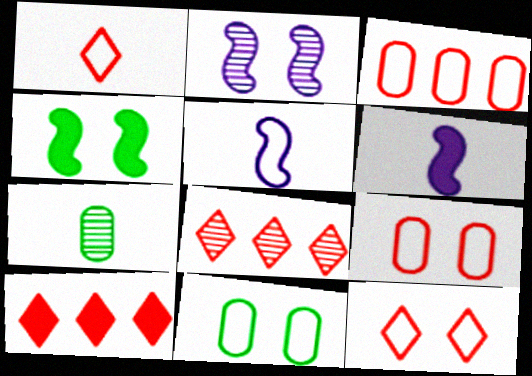[[1, 6, 7], 
[2, 7, 8], 
[6, 8, 11]]